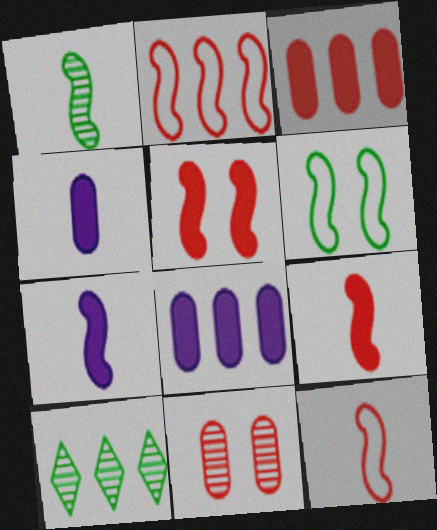[[1, 7, 12], 
[2, 8, 10]]